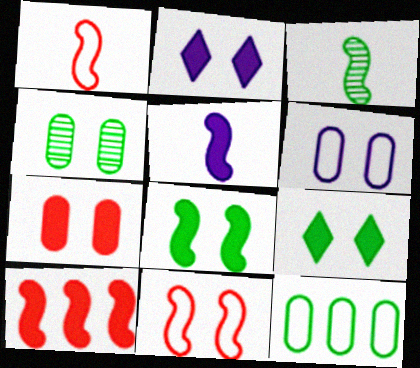[[1, 3, 5], 
[2, 4, 11], 
[2, 7, 8], 
[3, 9, 12], 
[4, 6, 7], 
[5, 8, 10]]